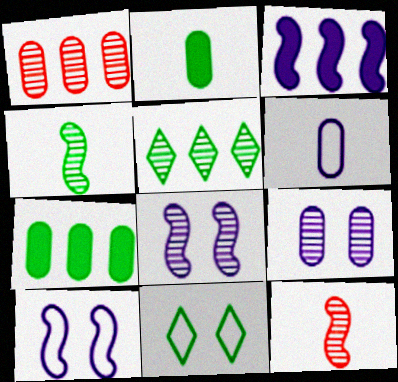[[4, 7, 11], 
[5, 9, 12]]